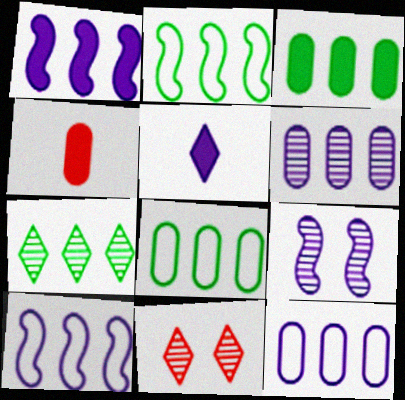[[2, 3, 7], 
[5, 9, 12]]